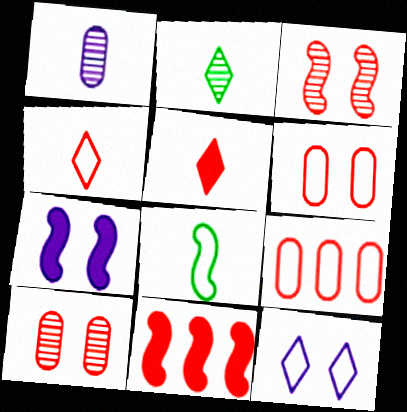[[1, 5, 8], 
[2, 7, 9], 
[3, 5, 9], 
[4, 10, 11], 
[8, 9, 12]]